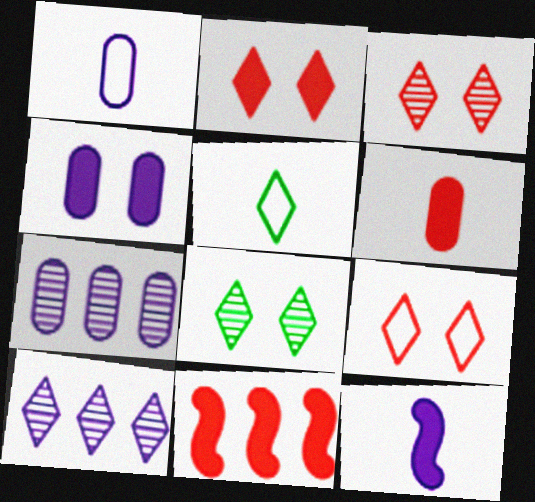[[1, 4, 7], 
[1, 8, 11], 
[2, 3, 9], 
[2, 5, 10], 
[2, 6, 11]]